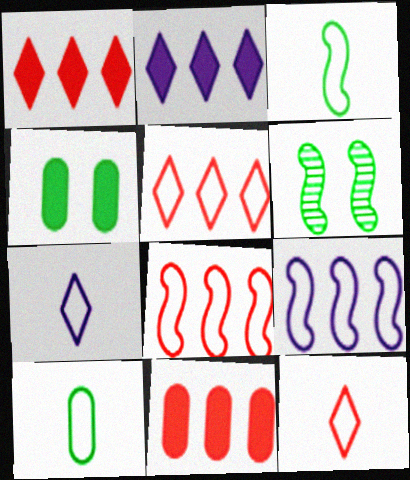[[6, 7, 11]]